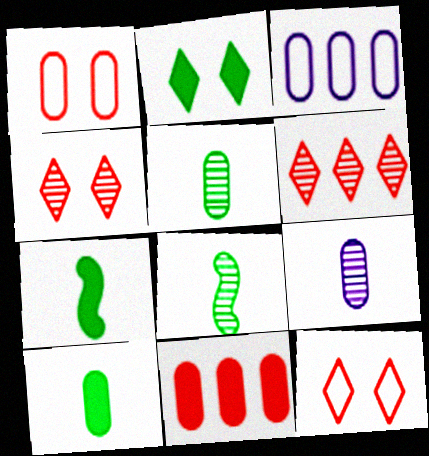[[3, 4, 7]]